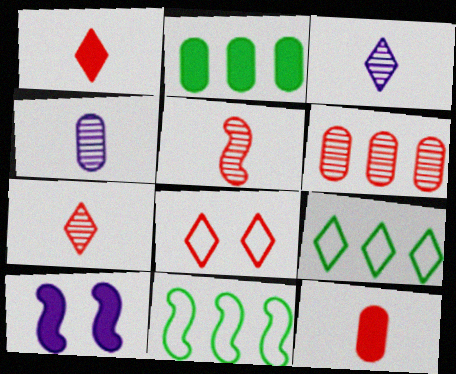[[1, 2, 10], 
[5, 10, 11]]